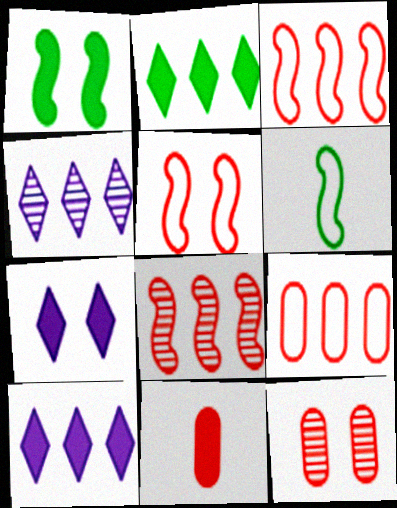[[1, 10, 11], 
[6, 10, 12], 
[9, 11, 12]]